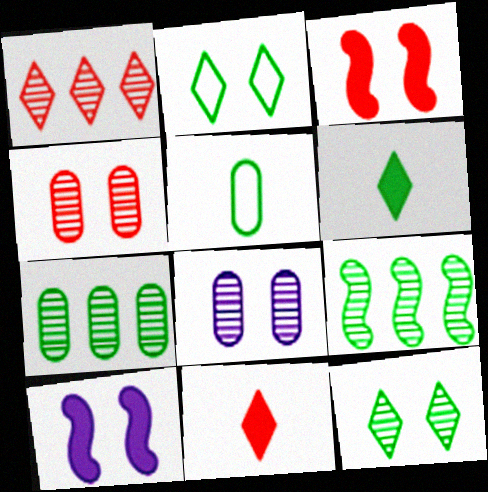[[1, 5, 10], 
[2, 3, 8], 
[2, 4, 10]]